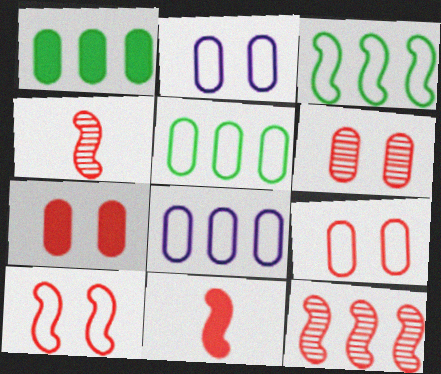[[6, 7, 9], 
[10, 11, 12]]